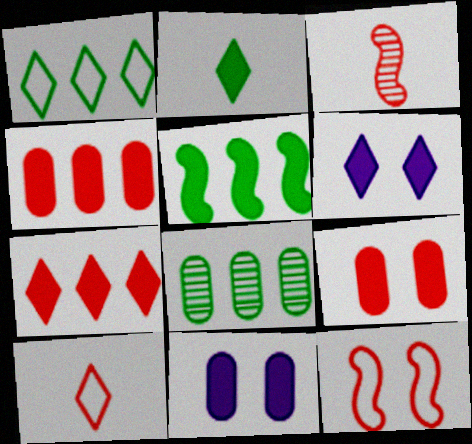[[1, 3, 11], 
[1, 5, 8], 
[2, 6, 7]]